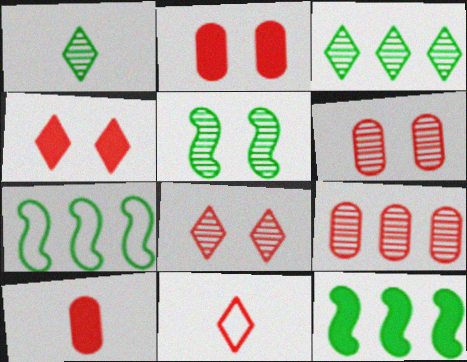[]